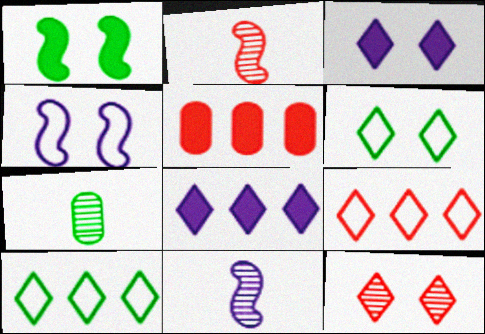[[1, 7, 10], 
[3, 6, 12], 
[5, 6, 11]]